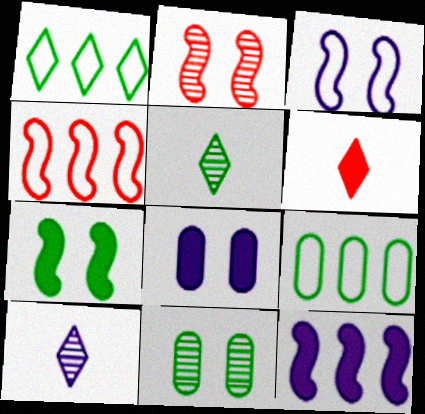[[2, 3, 7], 
[4, 5, 8], 
[5, 7, 9]]